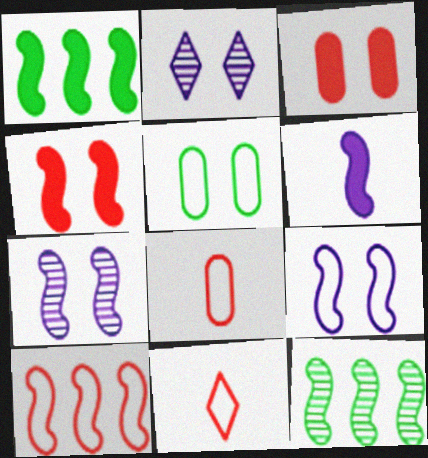[[1, 2, 8], 
[1, 4, 6], 
[2, 4, 5]]